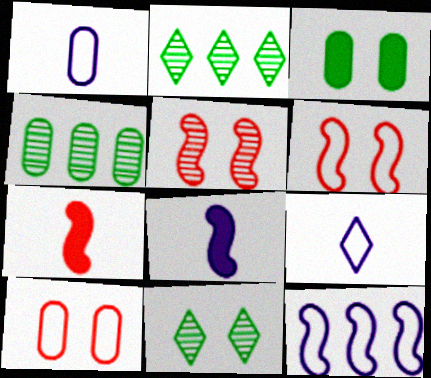[[2, 8, 10]]